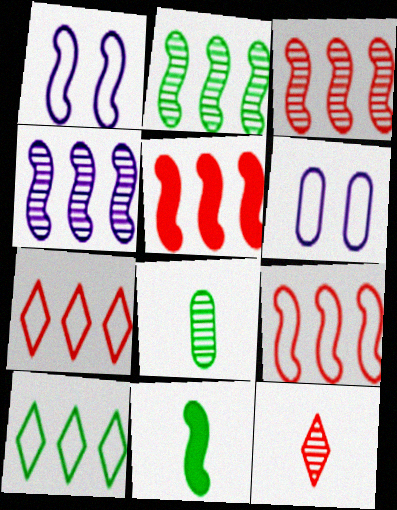[[1, 3, 11], 
[2, 3, 4], 
[3, 5, 9]]